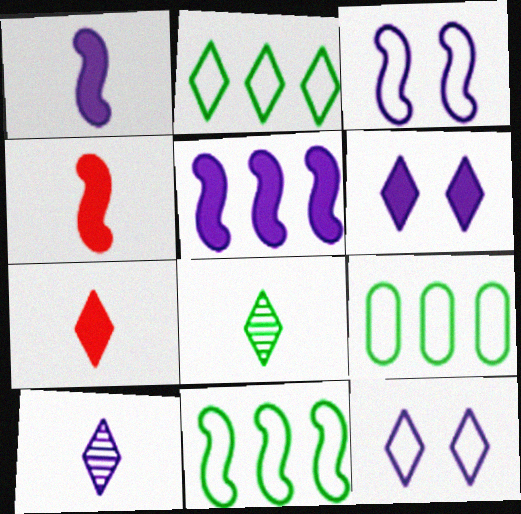[[2, 9, 11]]